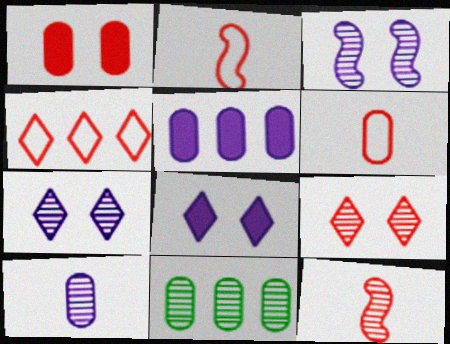[[1, 4, 12], 
[2, 8, 11], 
[7, 11, 12]]